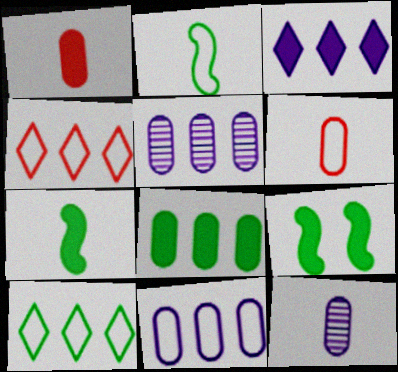[[1, 3, 9], 
[4, 9, 12]]